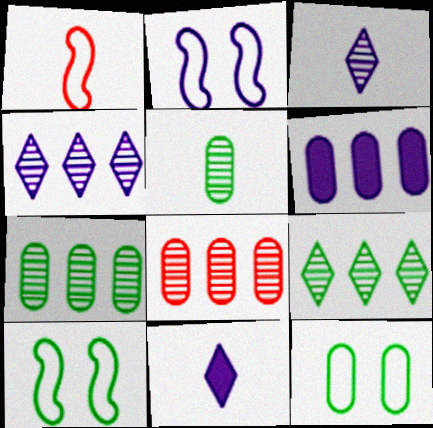[[1, 5, 11], 
[2, 3, 6], 
[8, 10, 11]]